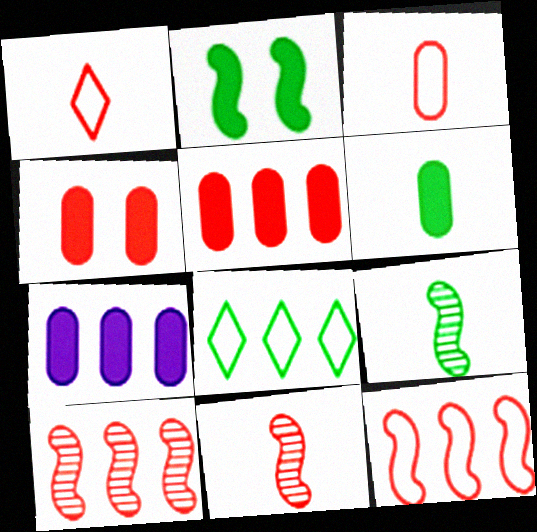[[1, 4, 10], 
[4, 6, 7], 
[7, 8, 10]]